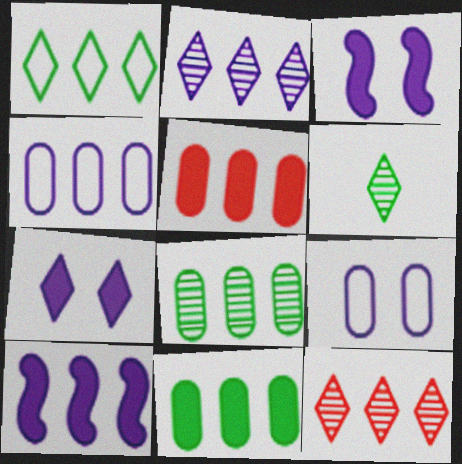[[2, 4, 10], 
[4, 5, 8]]